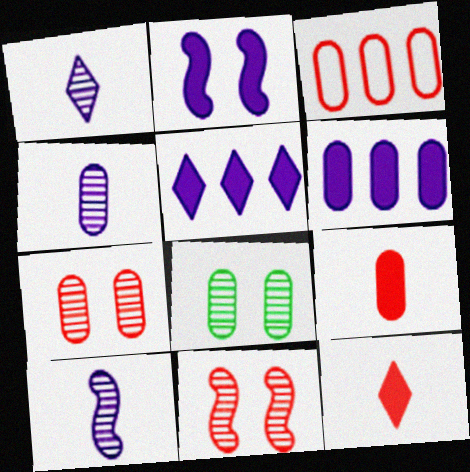[[1, 4, 10], 
[3, 7, 9], 
[3, 11, 12]]